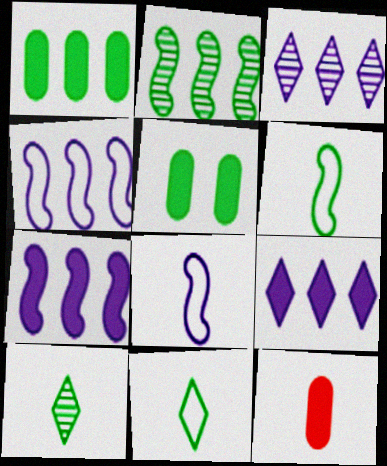[[2, 5, 11], 
[8, 10, 12]]